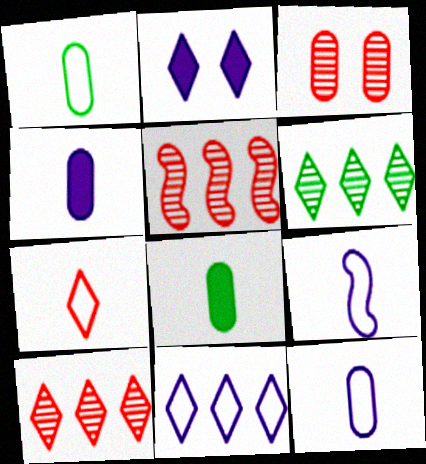[[1, 2, 5], 
[1, 7, 9], 
[2, 6, 7]]